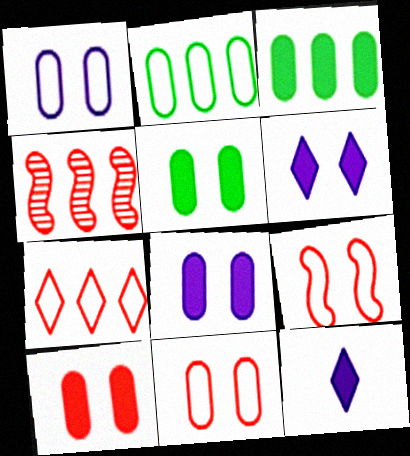[[5, 8, 10]]